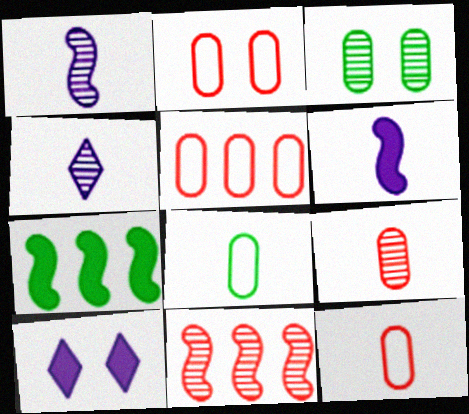[[2, 4, 7], 
[2, 5, 12], 
[3, 4, 11], 
[8, 10, 11]]